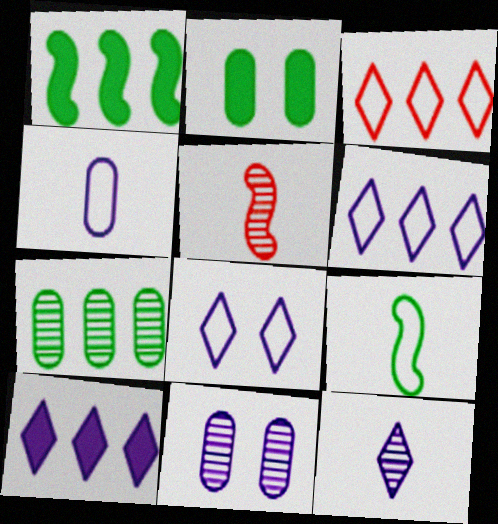[[2, 5, 6], 
[8, 10, 12]]